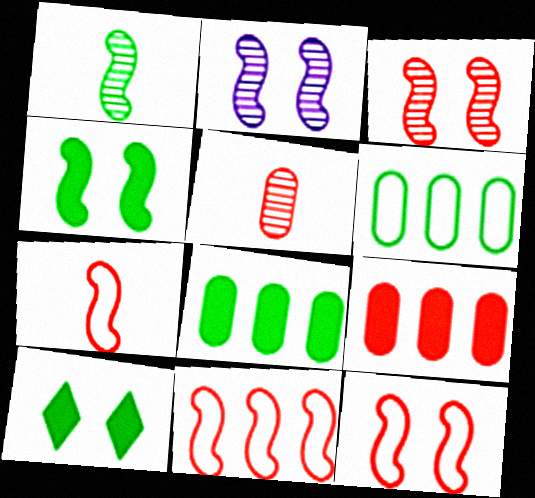[[1, 6, 10], 
[2, 4, 12], 
[7, 11, 12]]